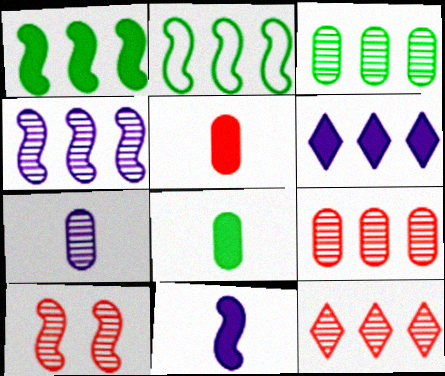[[2, 6, 9], 
[2, 10, 11], 
[3, 4, 12]]